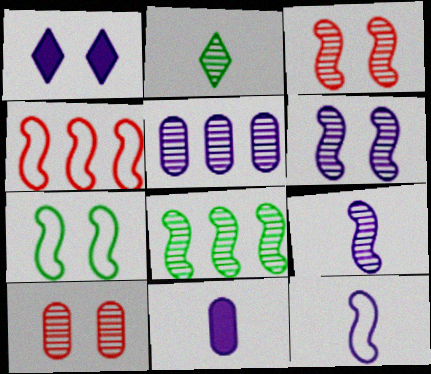[[1, 5, 12], 
[1, 7, 10], 
[2, 3, 5], 
[3, 8, 9], 
[4, 7, 12]]